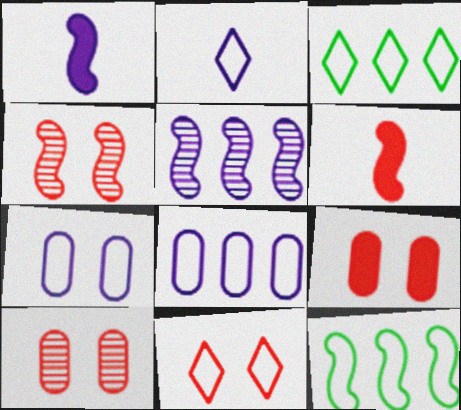[[1, 3, 10], 
[1, 4, 12], 
[2, 3, 11], 
[4, 9, 11]]